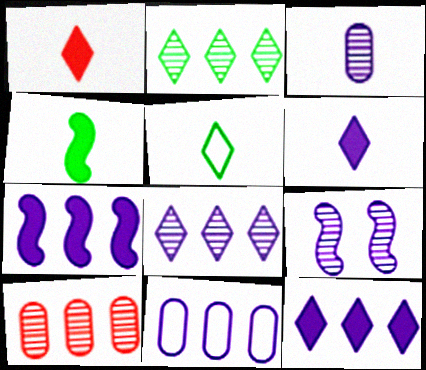[[3, 8, 9], 
[6, 9, 11], 
[7, 8, 11]]